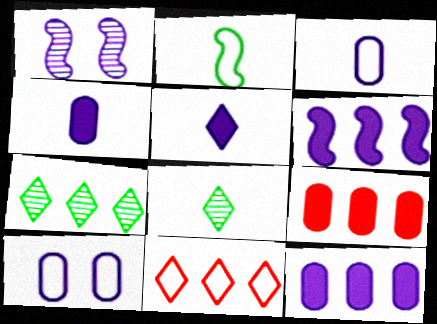[[2, 10, 11]]